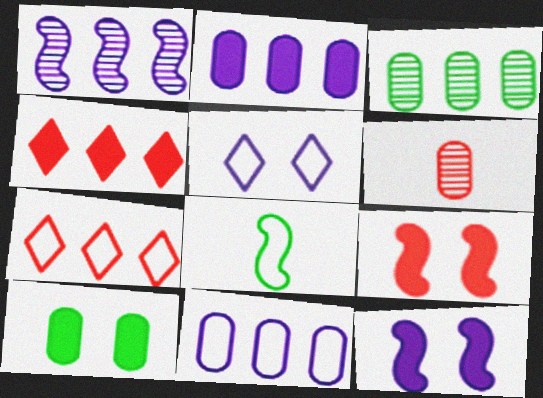[[1, 8, 9], 
[6, 7, 9], 
[6, 10, 11]]